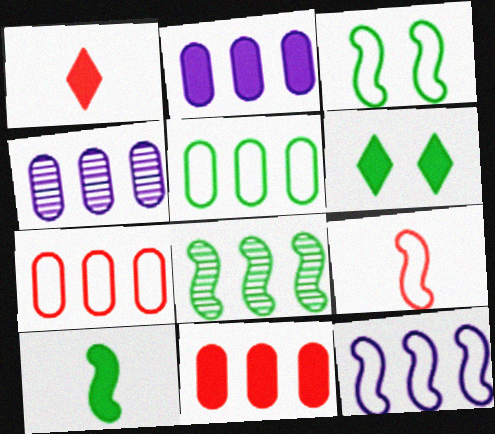[[1, 3, 4], 
[3, 8, 10], 
[3, 9, 12], 
[4, 5, 11], 
[4, 6, 9]]